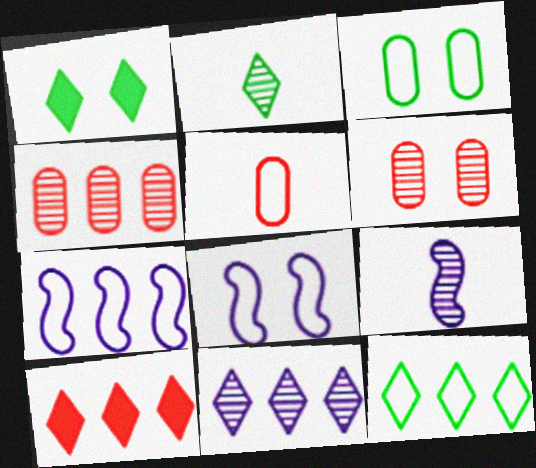[[1, 2, 12], 
[1, 6, 8], 
[3, 9, 10], 
[5, 8, 12], 
[10, 11, 12]]